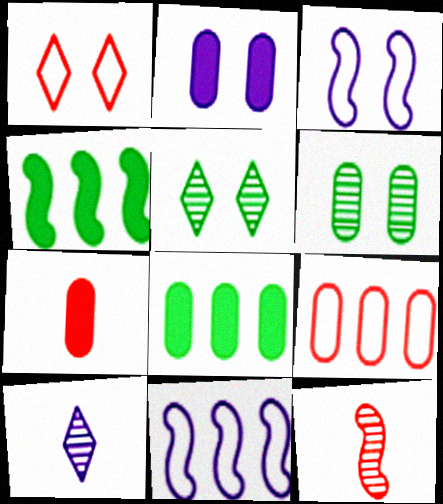[[2, 7, 8], 
[2, 10, 11], 
[3, 4, 12], 
[5, 7, 11]]